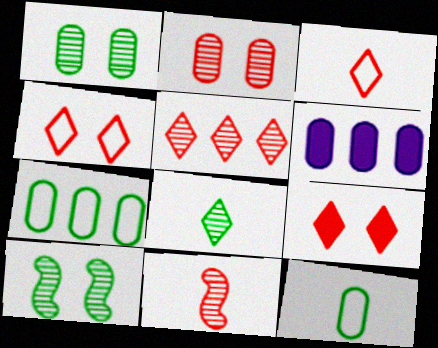[[2, 5, 11], 
[2, 6, 12], 
[3, 5, 9], 
[3, 6, 10]]